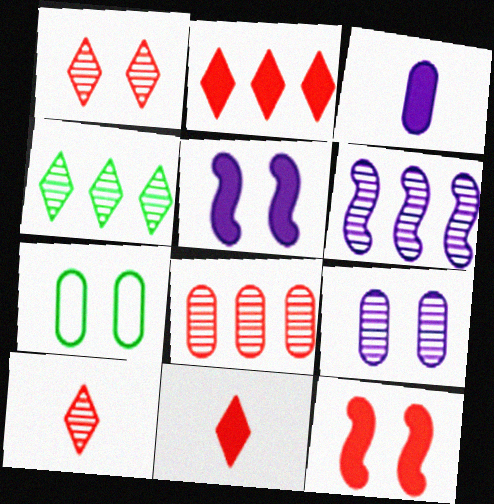[[1, 5, 7], 
[3, 7, 8], 
[4, 6, 8], 
[6, 7, 11]]